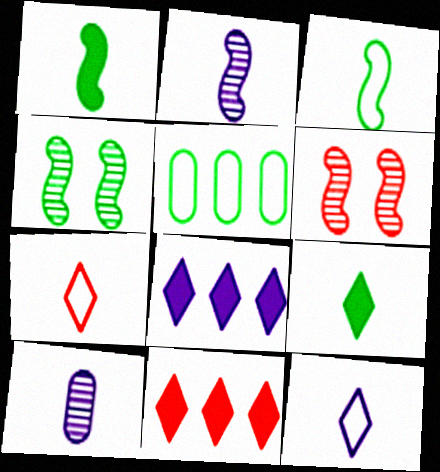[[1, 7, 10], 
[4, 5, 9]]